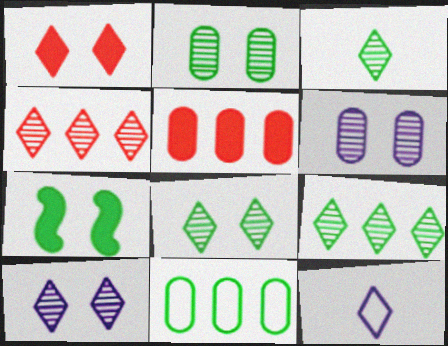[[1, 9, 12], 
[3, 4, 10], 
[3, 7, 11], 
[3, 8, 9]]